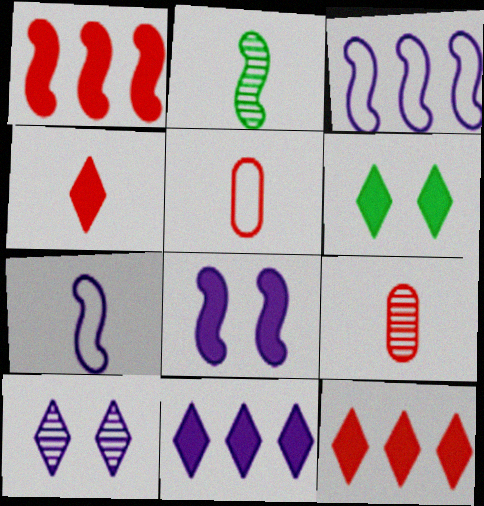[[3, 6, 9], 
[4, 6, 11]]